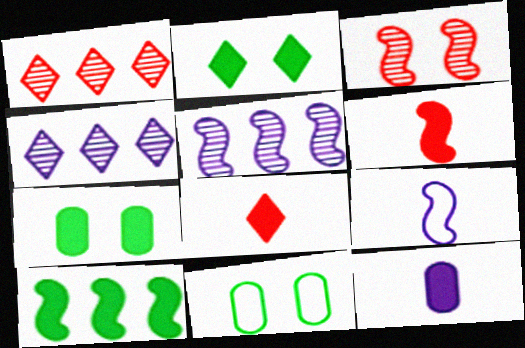[[1, 7, 9], 
[3, 9, 10], 
[4, 6, 11], 
[5, 8, 11]]